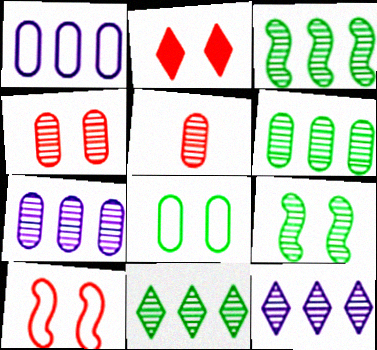[[2, 4, 10], 
[3, 6, 11], 
[5, 9, 12]]